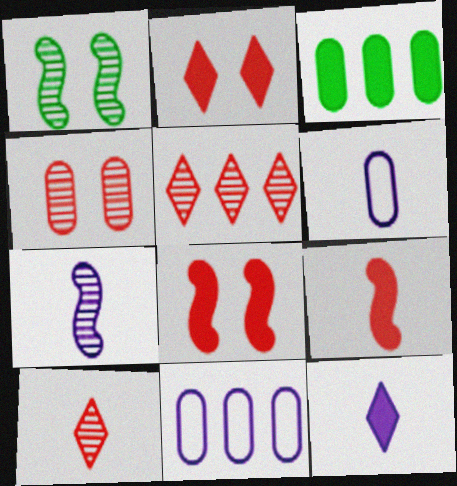[[3, 4, 6], 
[3, 8, 12], 
[6, 7, 12]]